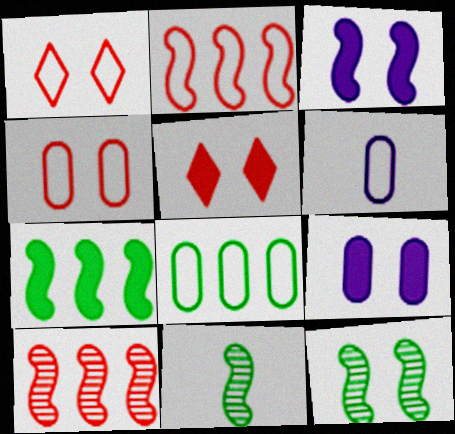[[1, 9, 12], 
[2, 3, 11], 
[4, 6, 8]]